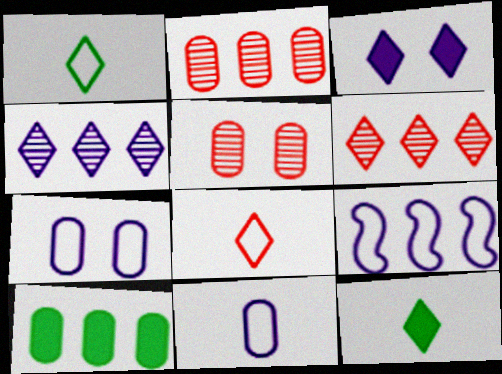[[1, 3, 6], 
[5, 9, 12], 
[5, 10, 11], 
[6, 9, 10]]